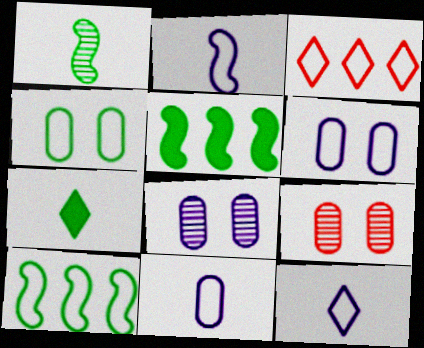[[2, 3, 4], 
[2, 11, 12], 
[5, 9, 12]]